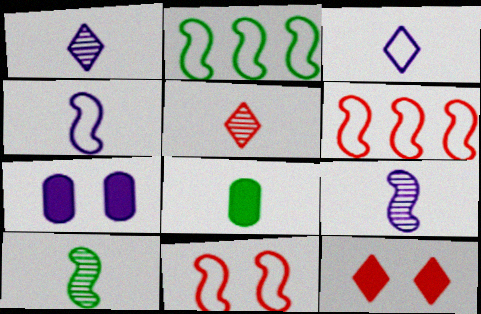[[2, 4, 11], 
[2, 5, 7], 
[4, 5, 8]]